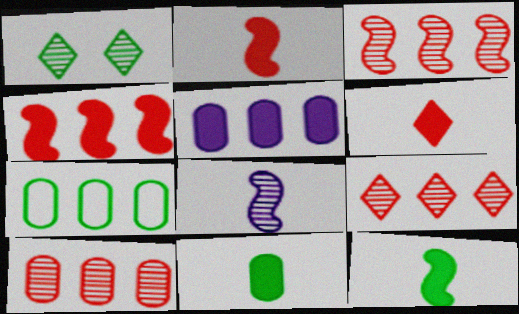[[1, 7, 12], 
[1, 8, 10], 
[3, 9, 10], 
[5, 7, 10]]